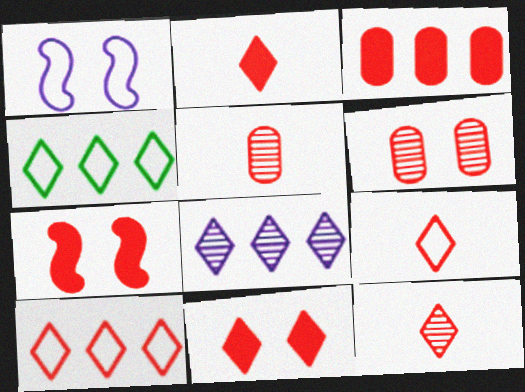[[2, 3, 7], 
[2, 9, 12], 
[5, 7, 10], 
[10, 11, 12]]